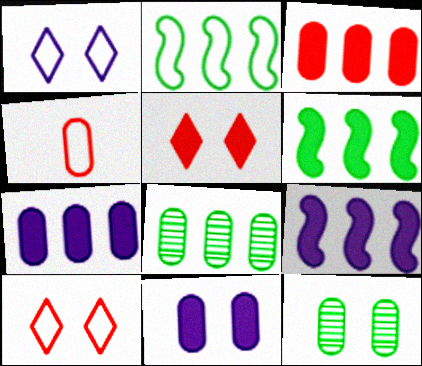[[1, 2, 4], 
[4, 7, 12], 
[4, 8, 11]]